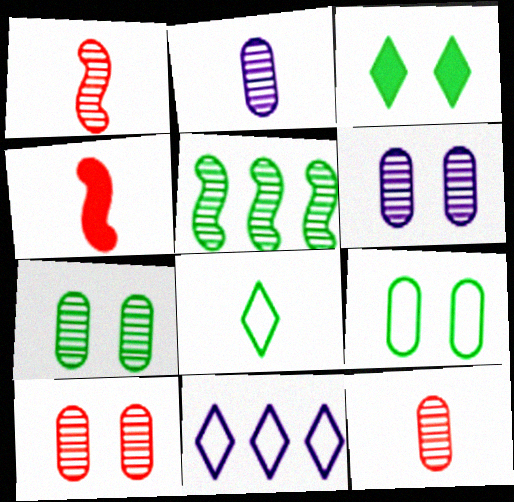[[2, 4, 8], 
[4, 7, 11], 
[6, 7, 10]]